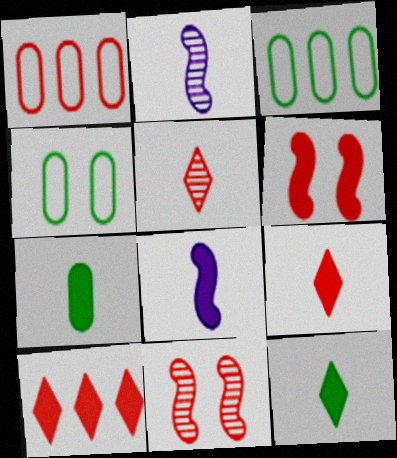[[1, 5, 6], 
[1, 9, 11], 
[2, 4, 10], 
[7, 8, 9]]